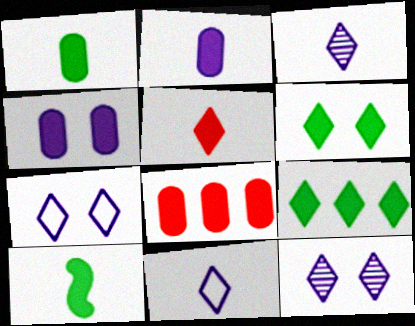[[1, 4, 8], 
[2, 5, 10]]